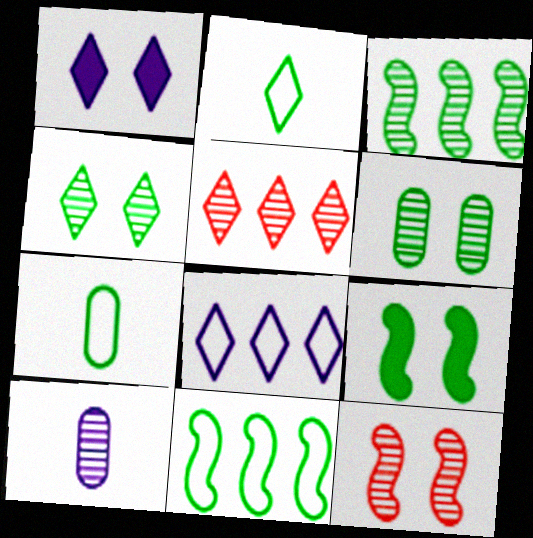[[1, 2, 5]]